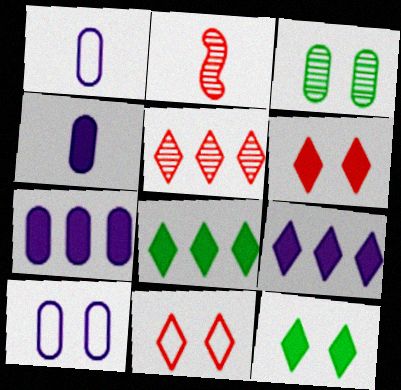[[2, 8, 10]]